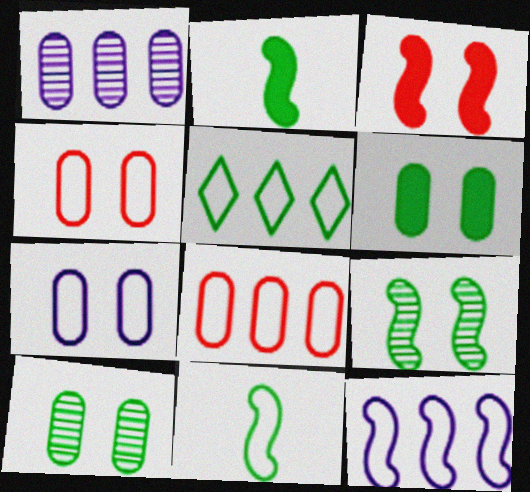[[2, 5, 10], 
[5, 8, 12]]